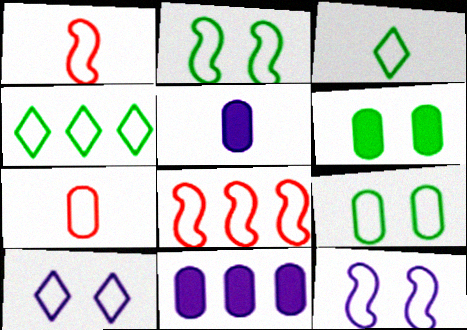[[4, 7, 12]]